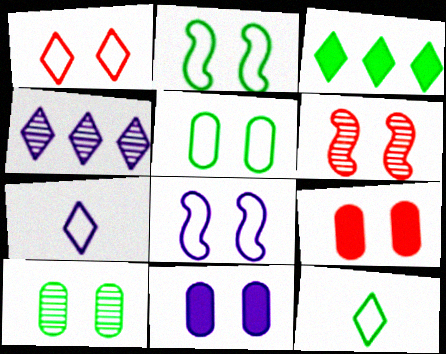[[1, 5, 8], 
[1, 6, 9]]